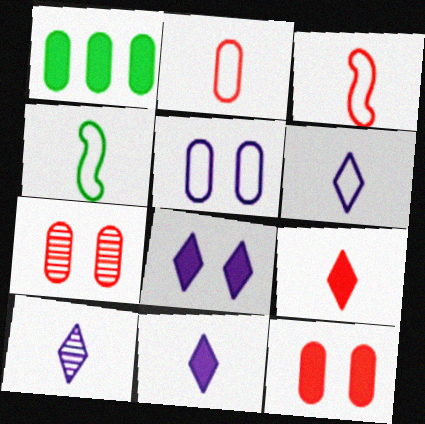[[2, 4, 6], 
[6, 10, 11]]